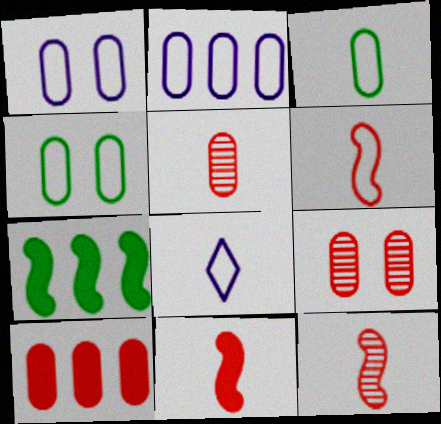[[3, 6, 8], 
[6, 11, 12], 
[7, 8, 9]]